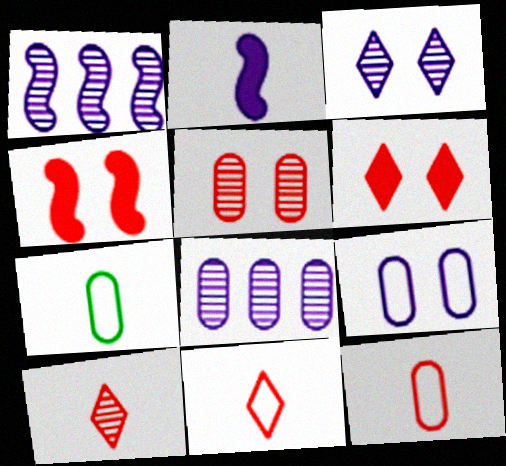[[1, 6, 7], 
[2, 7, 10]]